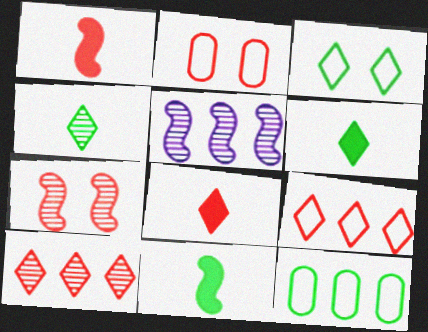[[1, 2, 10], 
[2, 5, 6]]